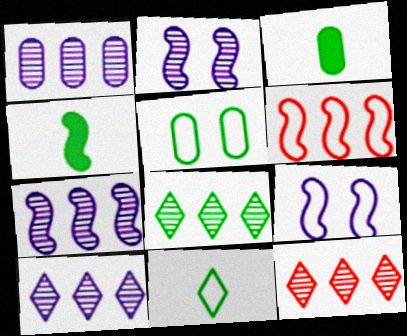[[1, 7, 10], 
[2, 4, 6], 
[3, 9, 12], 
[4, 5, 8], 
[8, 10, 12]]